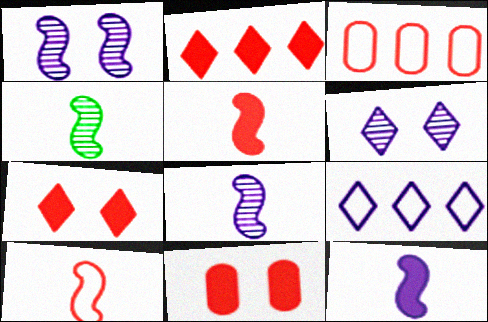[[2, 5, 11], 
[4, 9, 11], 
[4, 10, 12]]